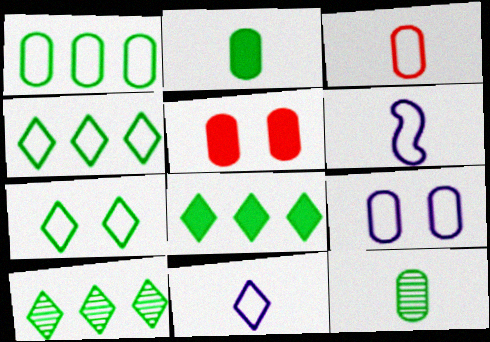[[1, 3, 9], 
[4, 8, 10], 
[5, 6, 10]]